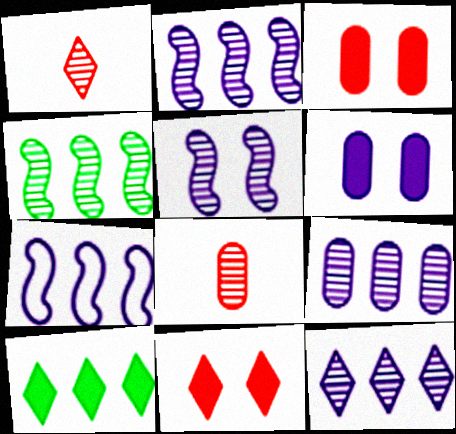[[2, 9, 12]]